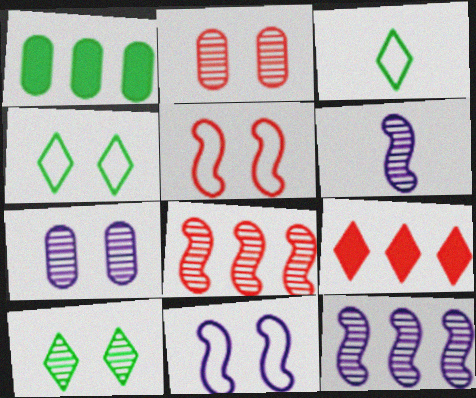[]